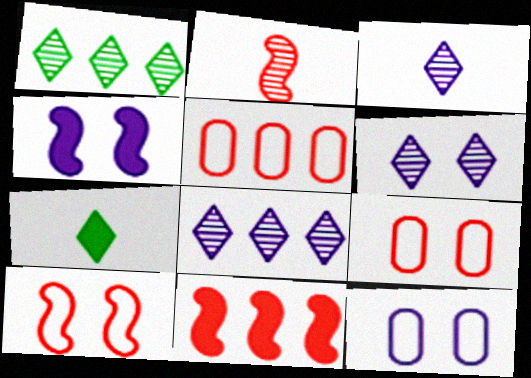[[2, 10, 11], 
[3, 6, 8], 
[4, 6, 12]]